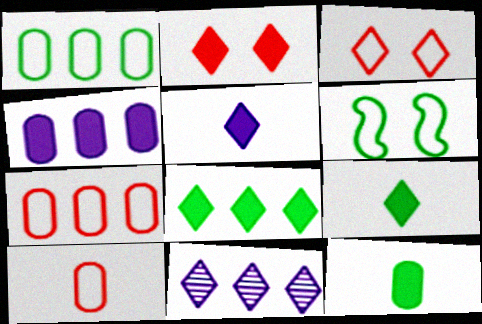[[2, 5, 8], 
[3, 9, 11]]